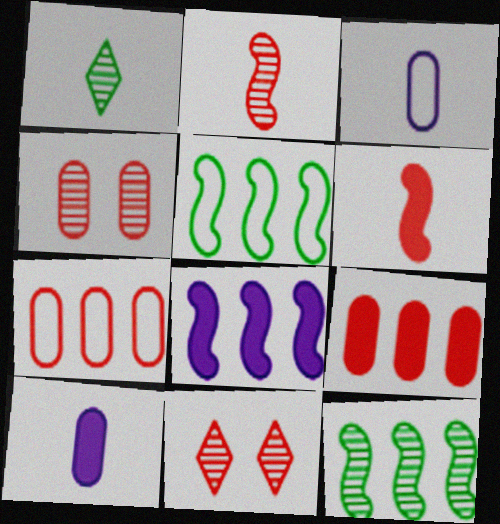[[1, 3, 6], 
[5, 10, 11], 
[6, 7, 11]]